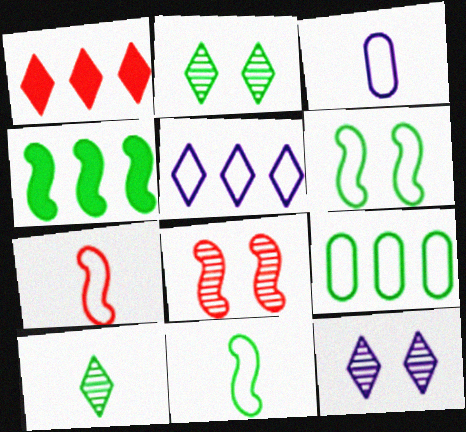[]